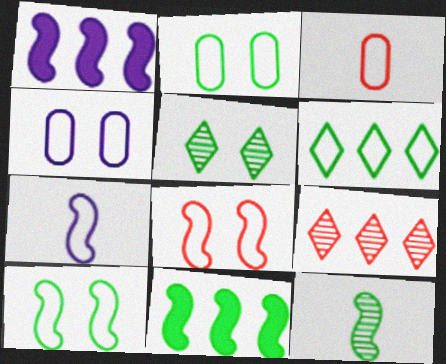[[1, 3, 5], 
[1, 8, 12], 
[10, 11, 12]]